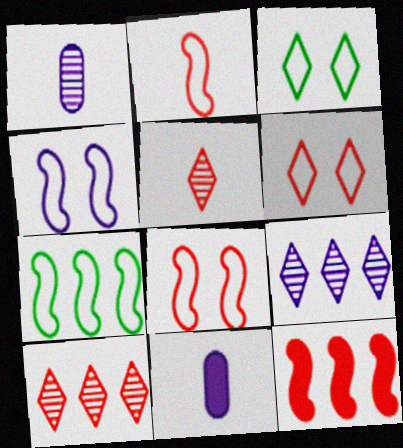[[1, 3, 12], 
[2, 4, 7], 
[4, 9, 11]]